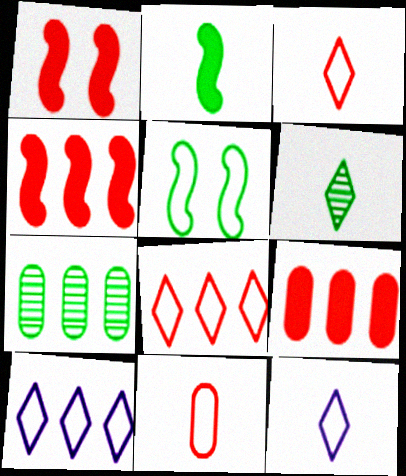[[1, 7, 12], 
[4, 7, 10], 
[5, 10, 11]]